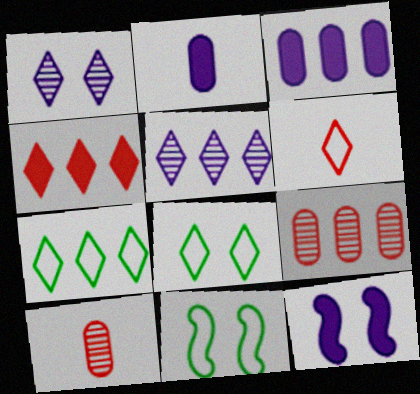[[4, 5, 7], 
[7, 10, 12]]